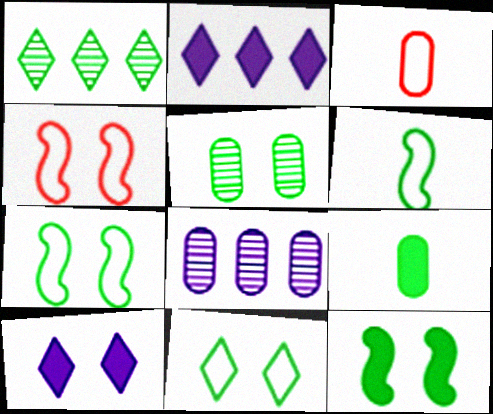[[1, 7, 9], 
[4, 5, 10], 
[5, 11, 12]]